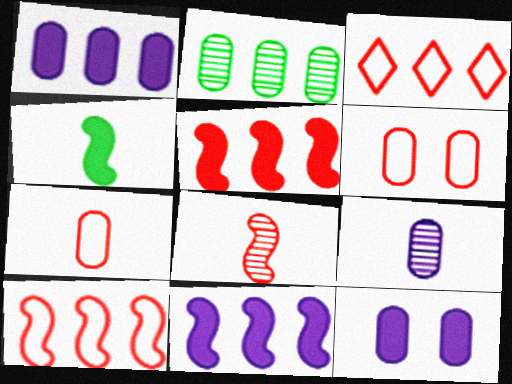[[2, 3, 11], 
[2, 7, 12]]